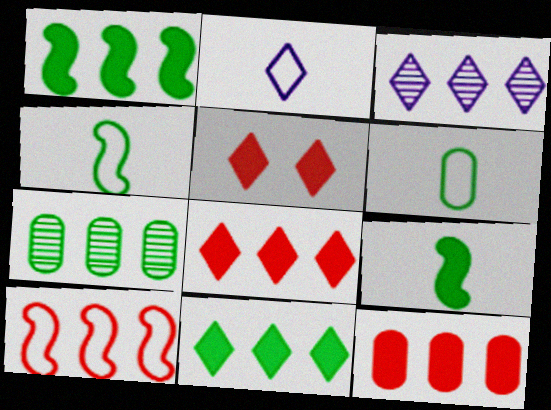[]